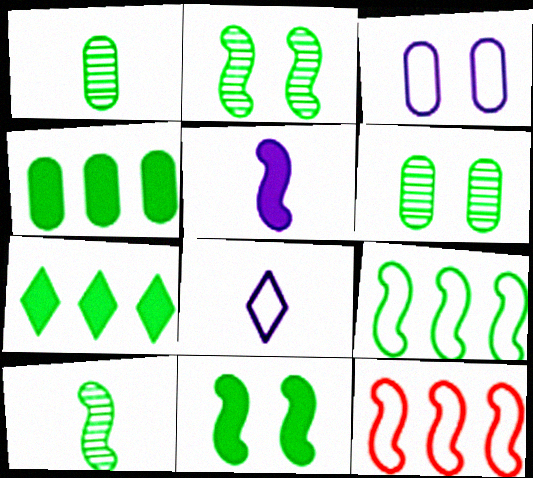[[2, 5, 12], 
[9, 10, 11]]